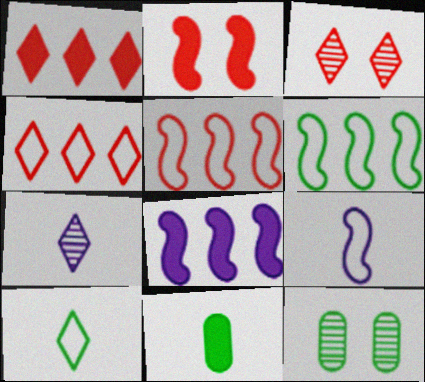[[1, 9, 12]]